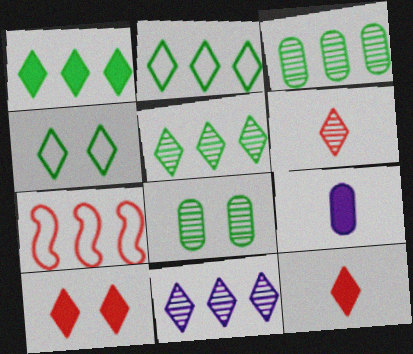[[1, 2, 5], 
[4, 11, 12]]